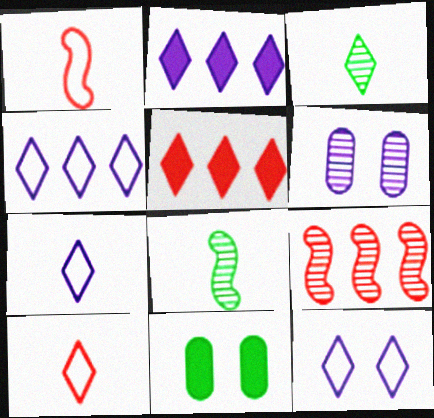[[3, 5, 12], 
[3, 6, 9], 
[4, 7, 12], 
[7, 9, 11]]